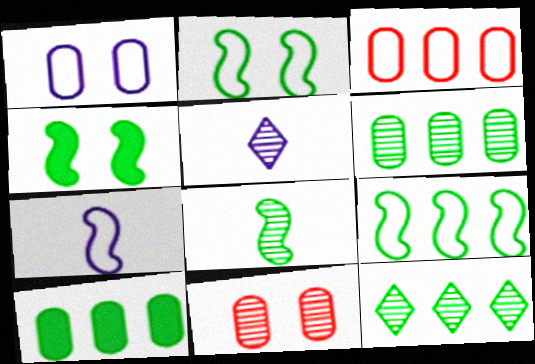[[3, 4, 5], 
[4, 8, 9], 
[9, 10, 12]]